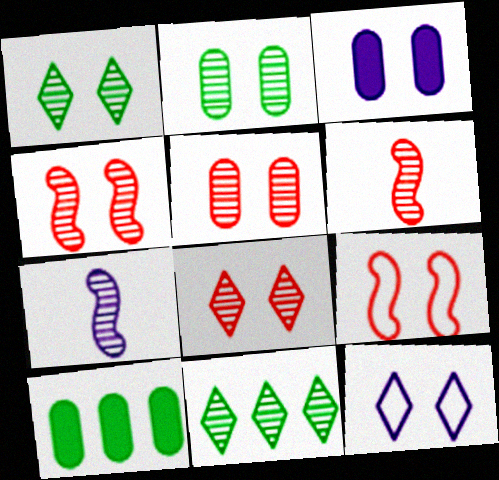[[1, 3, 9], 
[4, 5, 8], 
[5, 7, 11], 
[6, 10, 12]]